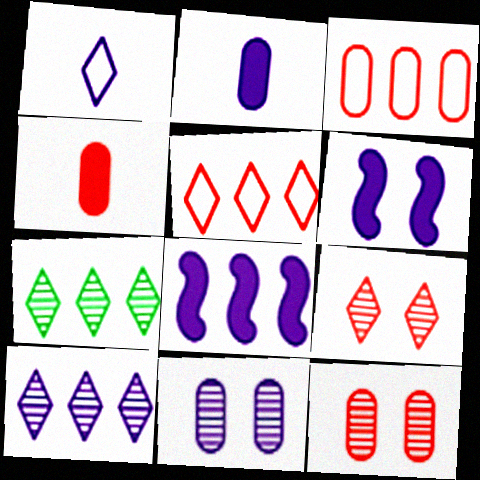[[1, 8, 11], 
[3, 4, 12], 
[3, 7, 8]]